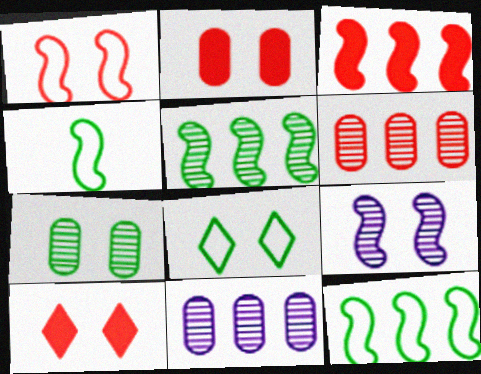[[2, 8, 9], 
[3, 4, 9], 
[4, 10, 11]]